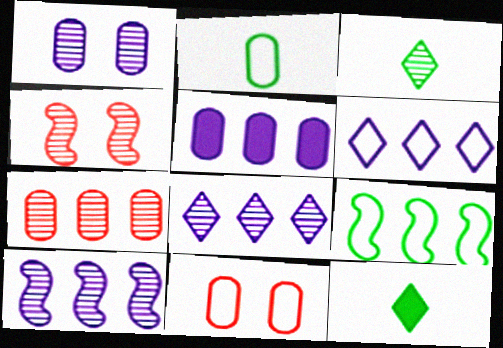[[5, 6, 10], 
[10, 11, 12]]